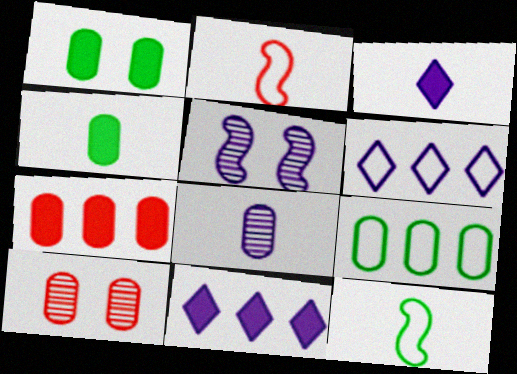[[10, 11, 12]]